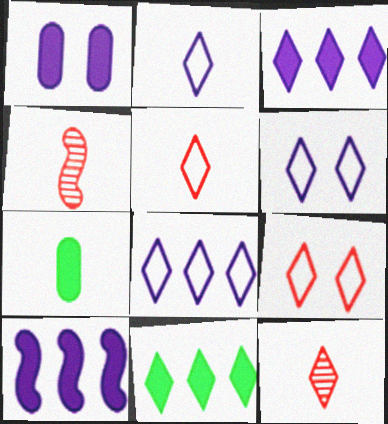[[2, 4, 7], 
[2, 6, 8], 
[6, 11, 12]]